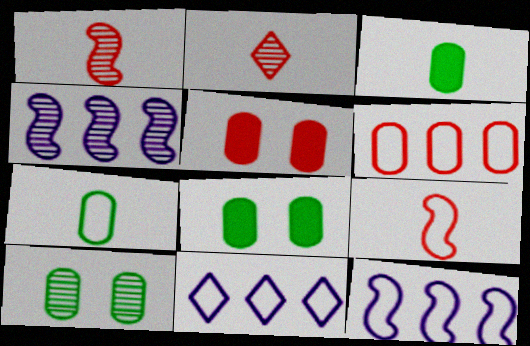[[1, 8, 11], 
[2, 4, 10], 
[2, 8, 12]]